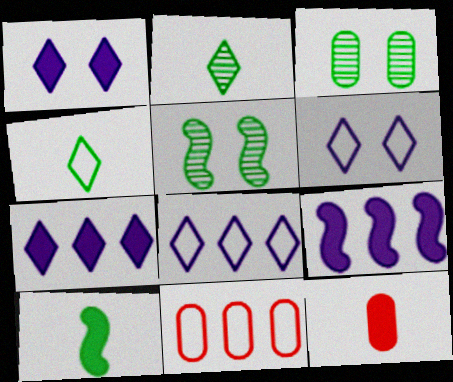[[5, 8, 12]]